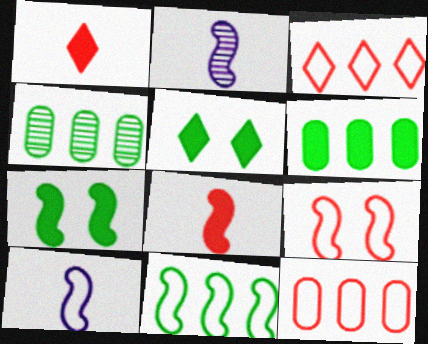[[2, 5, 12], 
[9, 10, 11]]